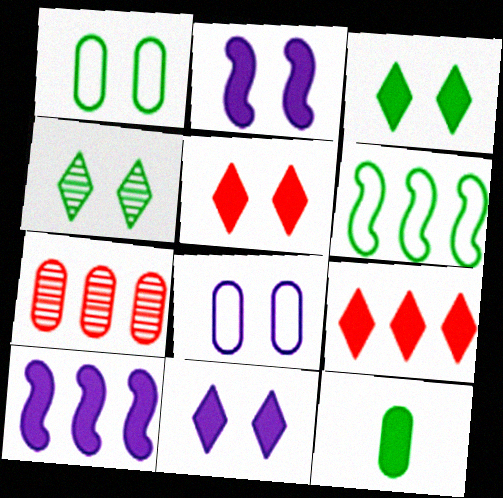[[2, 9, 12], 
[3, 5, 11], 
[4, 6, 12], 
[5, 10, 12], 
[7, 8, 12]]